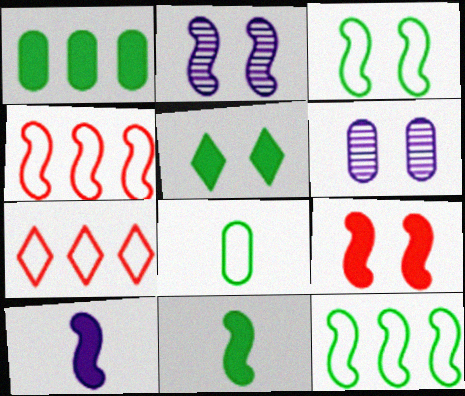[[1, 5, 11], 
[2, 3, 9], 
[2, 4, 11], 
[6, 7, 11]]